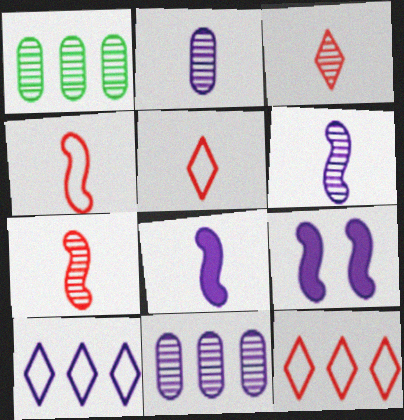[[1, 5, 9], 
[2, 9, 10]]